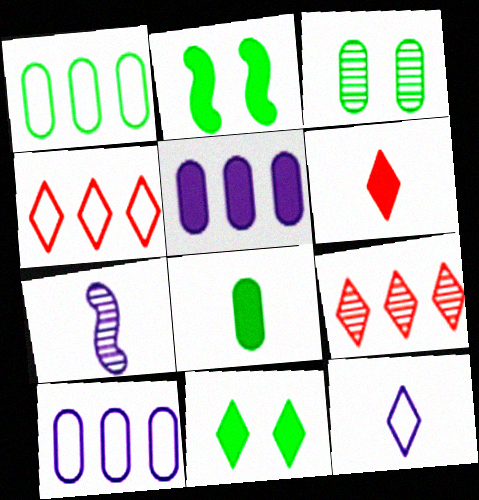[[1, 3, 8], 
[2, 5, 6], 
[3, 7, 9], 
[9, 11, 12]]